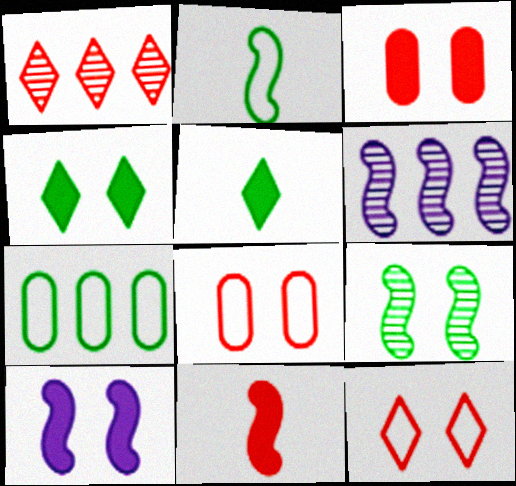[[1, 8, 11], 
[3, 4, 10], 
[5, 6, 8], 
[5, 7, 9]]